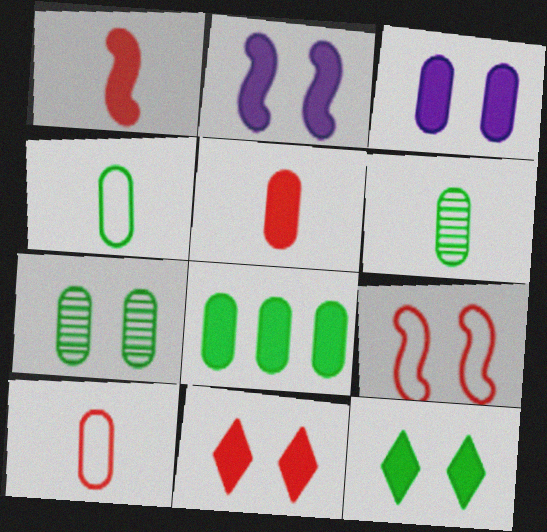[[3, 5, 8], 
[4, 7, 8]]